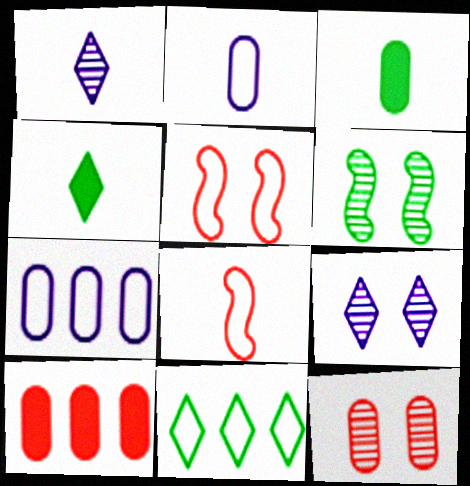[[1, 3, 8], 
[2, 5, 11], 
[3, 6, 11], 
[3, 7, 12], 
[6, 9, 12]]